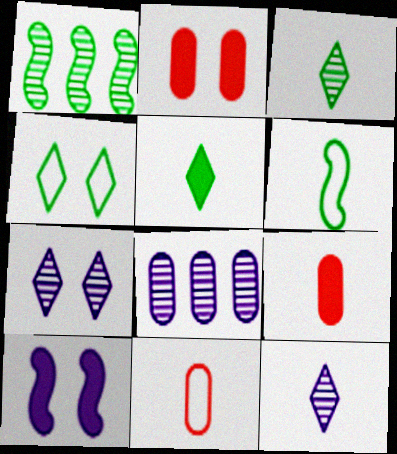[[6, 9, 12]]